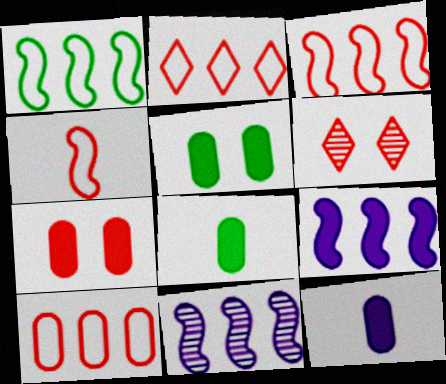[[1, 6, 12], 
[2, 3, 10]]